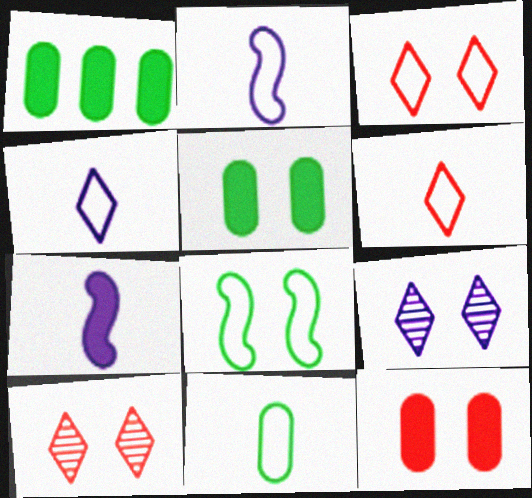[[1, 2, 10], 
[2, 6, 11], 
[8, 9, 12]]